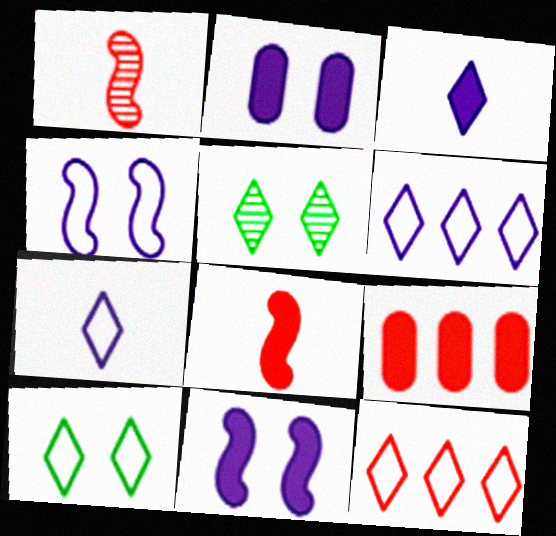[[3, 5, 12], 
[7, 10, 12]]